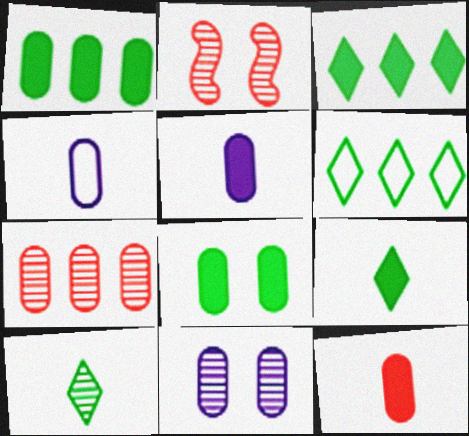[[2, 3, 4], 
[2, 5, 6], 
[4, 7, 8]]